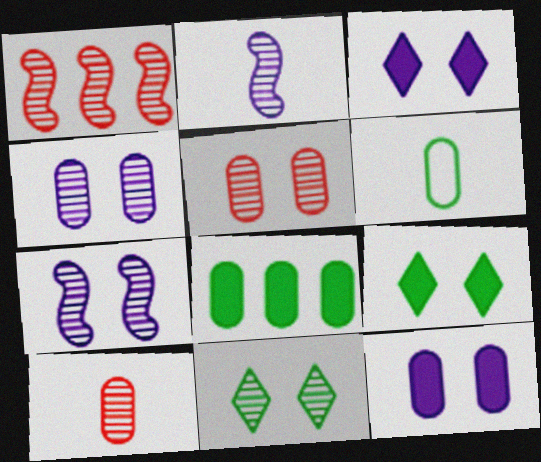[[1, 3, 6], 
[5, 7, 11]]